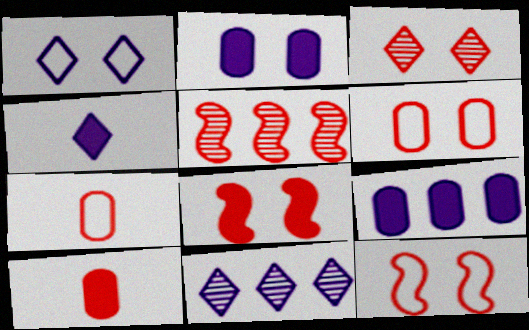[[1, 4, 11], 
[3, 6, 8]]